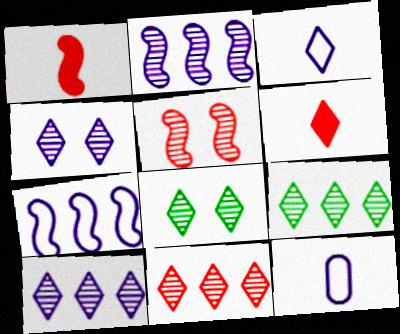[[9, 10, 11]]